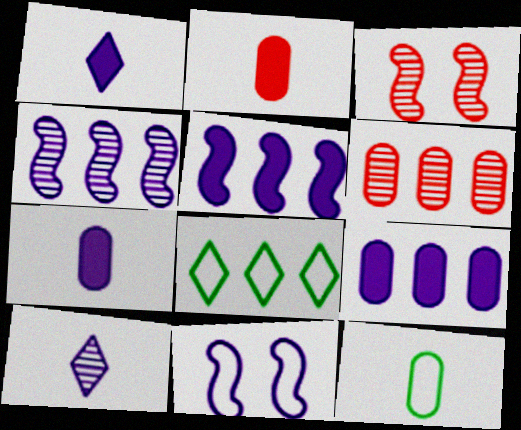[[3, 7, 8], 
[5, 6, 8], 
[9, 10, 11]]